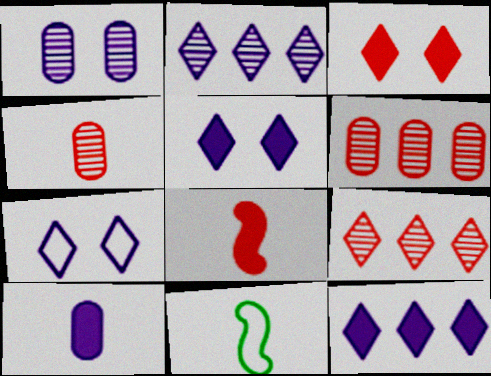[[5, 6, 11]]